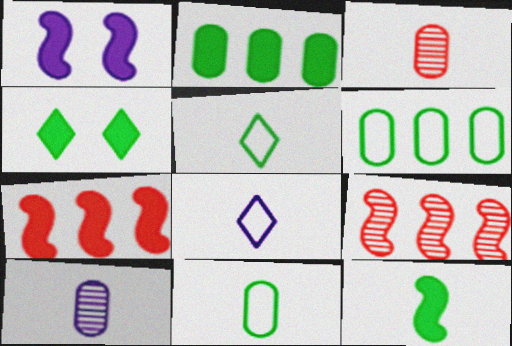[[1, 7, 12], 
[2, 4, 12], 
[3, 8, 12]]